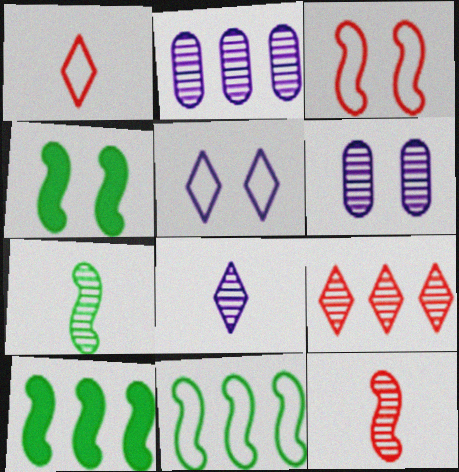[[1, 2, 4], 
[1, 6, 10], 
[4, 7, 11], 
[6, 7, 9]]